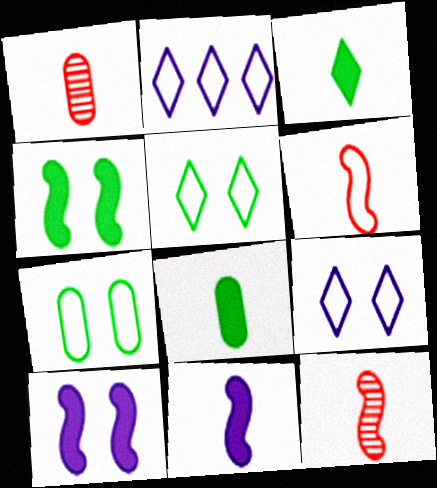[[1, 2, 4], 
[2, 6, 7]]